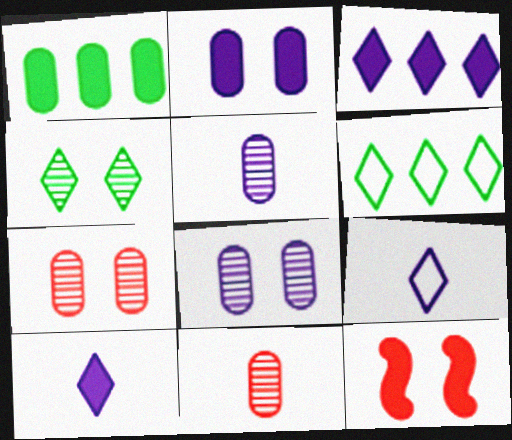[[1, 10, 12], 
[5, 6, 12]]